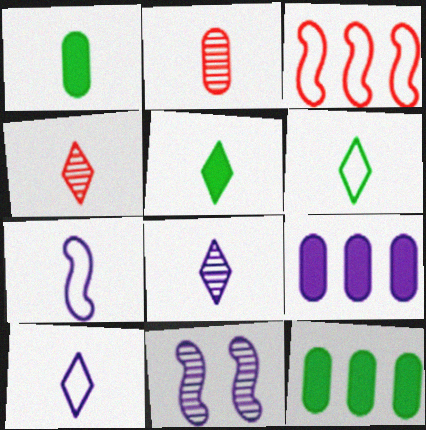[[1, 4, 7], 
[2, 5, 7], 
[4, 5, 10], 
[9, 10, 11]]